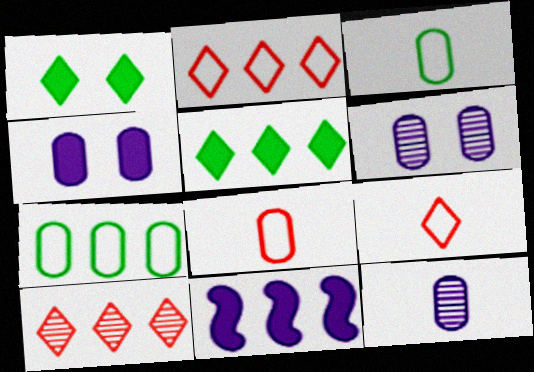[[7, 10, 11]]